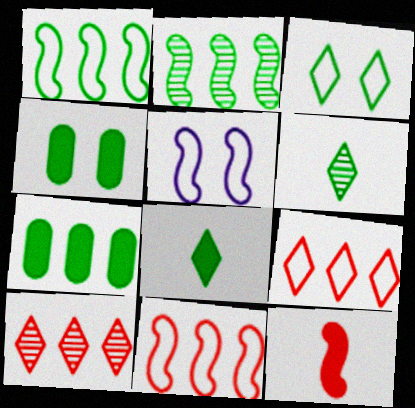[[1, 4, 6], 
[2, 5, 12]]